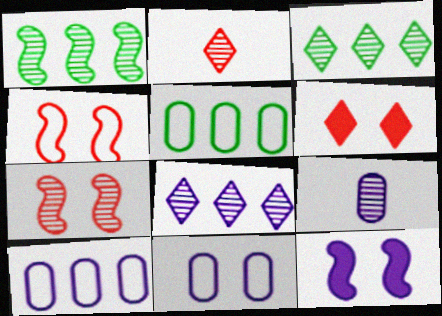[[2, 5, 12], 
[3, 7, 9]]